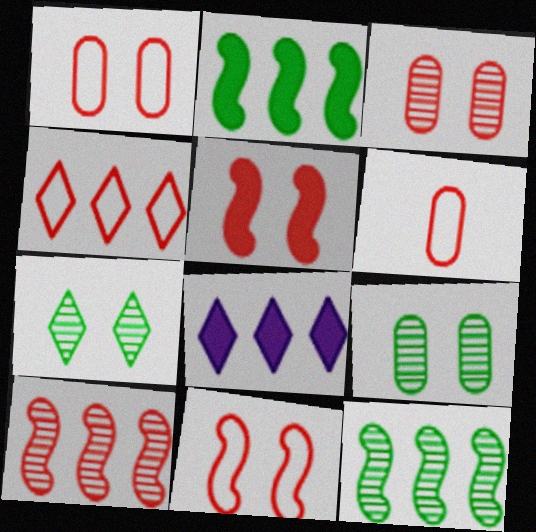[[4, 6, 11]]